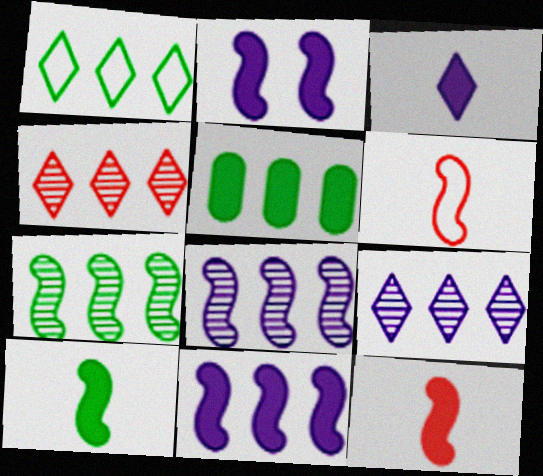[[1, 5, 7], 
[2, 6, 7]]